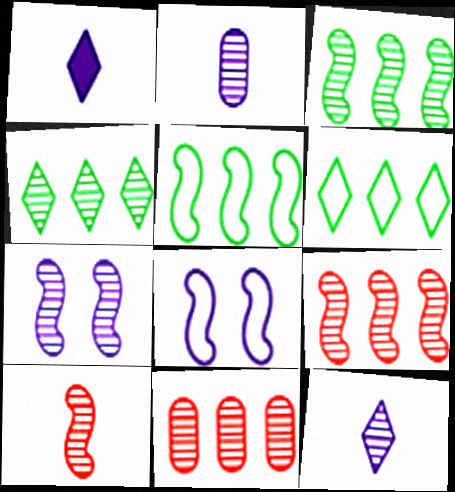[[3, 7, 10]]